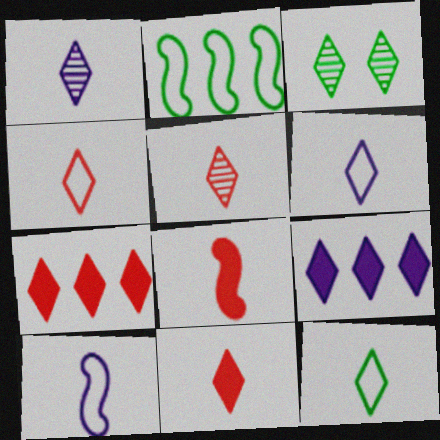[[1, 11, 12], 
[3, 4, 9], 
[3, 6, 7], 
[4, 5, 11], 
[4, 6, 12]]